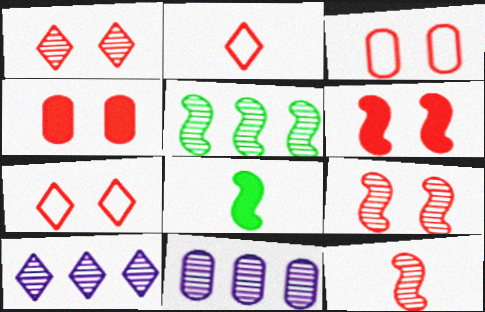[[1, 3, 6], 
[3, 8, 10], 
[4, 7, 9], 
[7, 8, 11]]